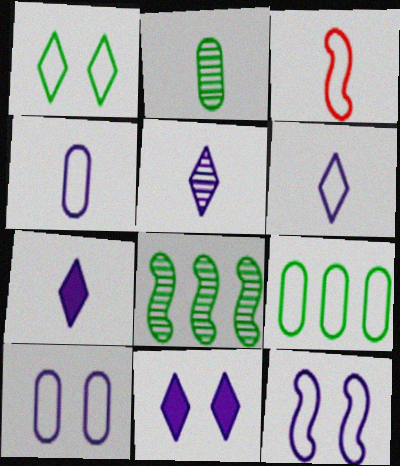[[2, 3, 7], 
[5, 6, 7]]